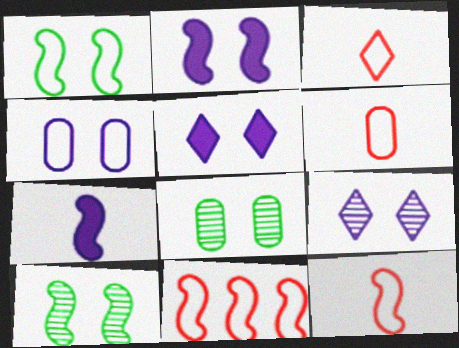[[2, 4, 9], 
[3, 6, 12], 
[7, 10, 11]]